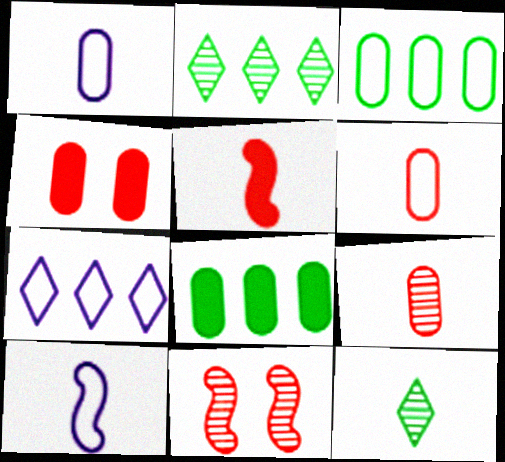[[1, 5, 12], 
[2, 4, 10]]